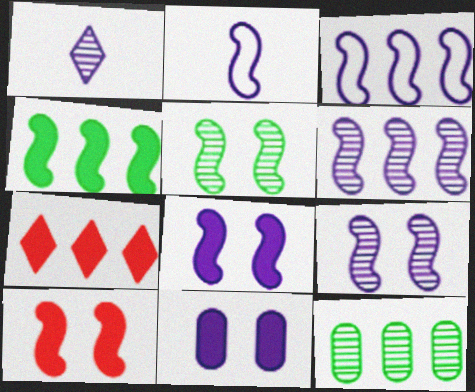[[1, 3, 11], 
[2, 6, 8], 
[3, 7, 12]]